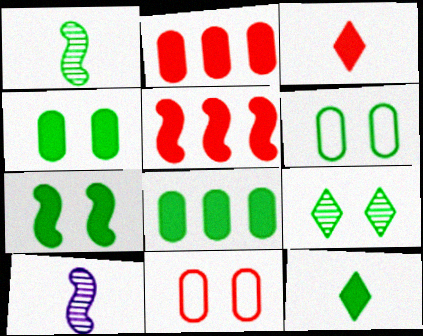[[6, 7, 9], 
[7, 8, 12]]